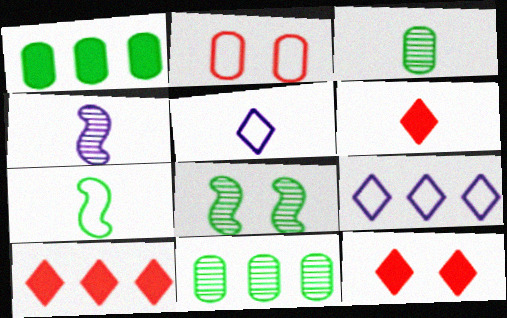[[2, 7, 9], 
[6, 10, 12]]